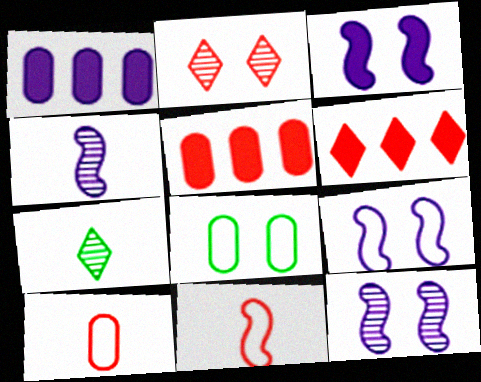[[2, 3, 8], 
[2, 5, 11], 
[3, 9, 12], 
[4, 6, 8], 
[5, 7, 9]]